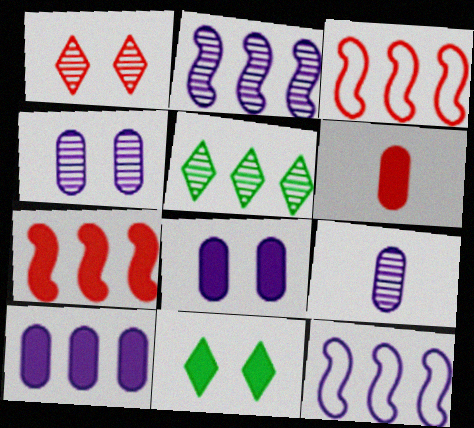[[1, 3, 6], 
[3, 5, 10], 
[3, 9, 11]]